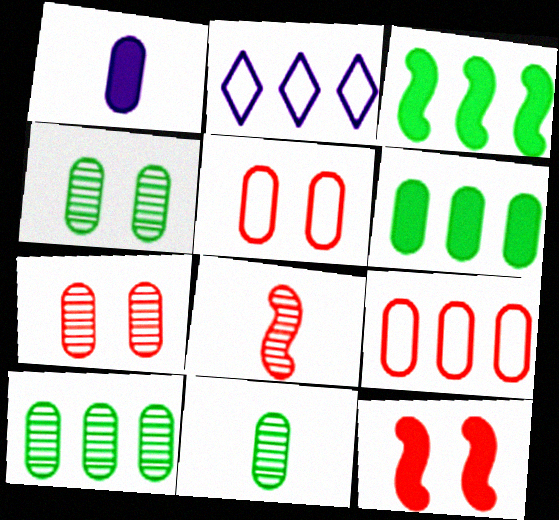[[1, 4, 9], 
[1, 5, 10], 
[2, 11, 12], 
[4, 10, 11]]